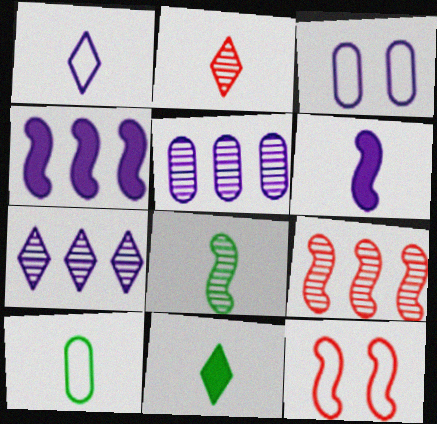[[1, 2, 11], 
[2, 6, 10], 
[3, 6, 7], 
[3, 9, 11], 
[4, 8, 12], 
[5, 11, 12], 
[8, 10, 11]]